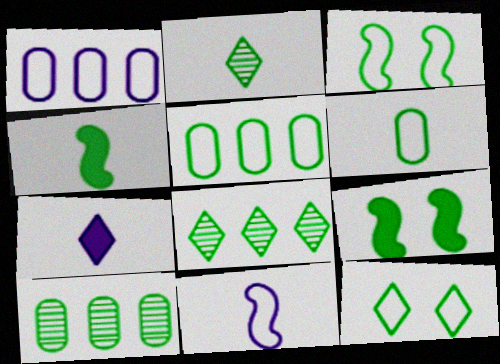[[2, 4, 6], 
[2, 5, 9], 
[4, 10, 12], 
[6, 8, 9]]